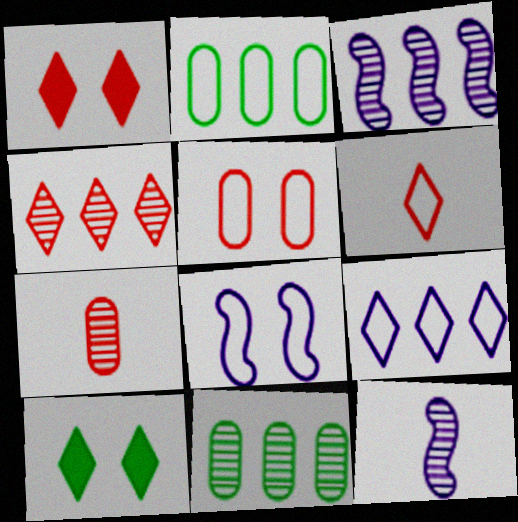[[1, 2, 12], 
[1, 4, 6], 
[2, 6, 8], 
[3, 4, 11]]